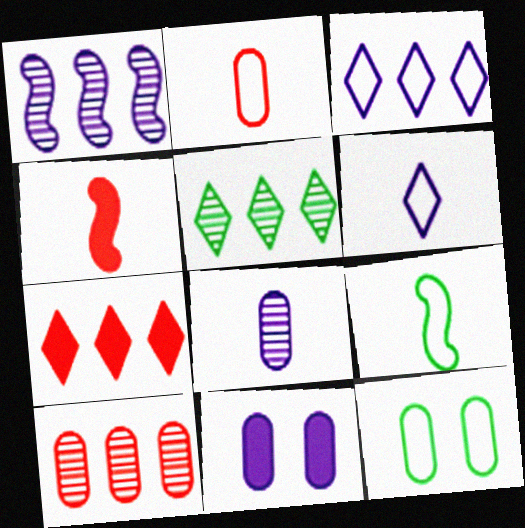[[1, 5, 10], 
[1, 6, 11], 
[2, 6, 9], 
[3, 5, 7]]